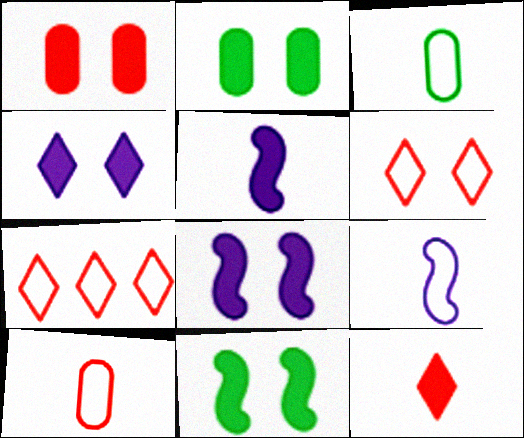[[1, 4, 11]]